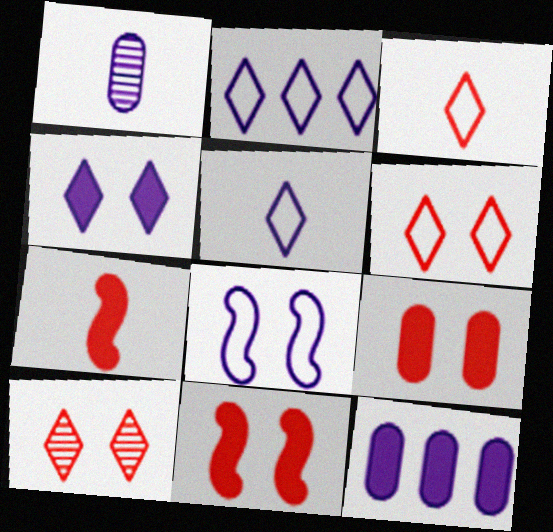[]